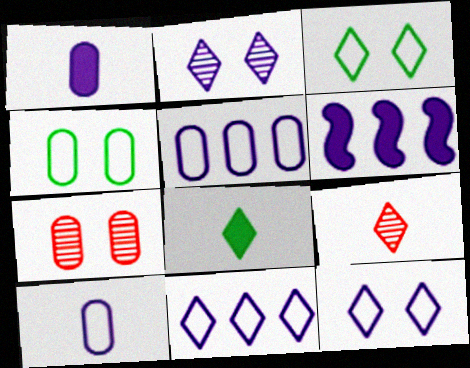[[2, 6, 10], 
[4, 6, 9]]